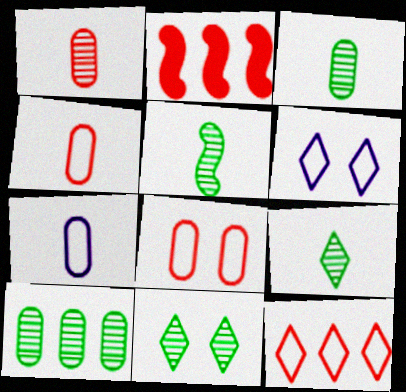[[2, 3, 6], 
[2, 7, 11], 
[3, 5, 9], 
[5, 10, 11]]